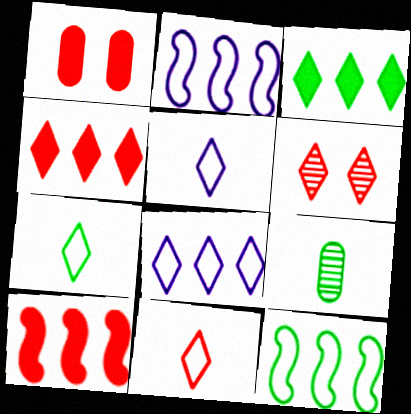[[3, 5, 6], 
[4, 6, 11], 
[5, 7, 11]]